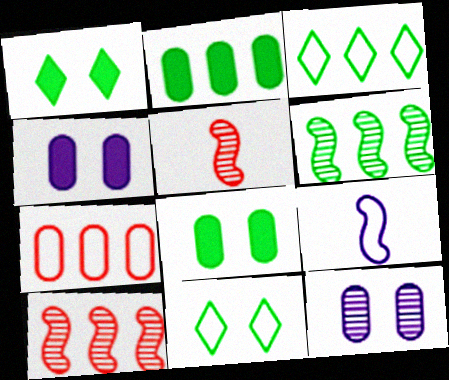[[2, 3, 6], 
[3, 4, 5], 
[7, 9, 11]]